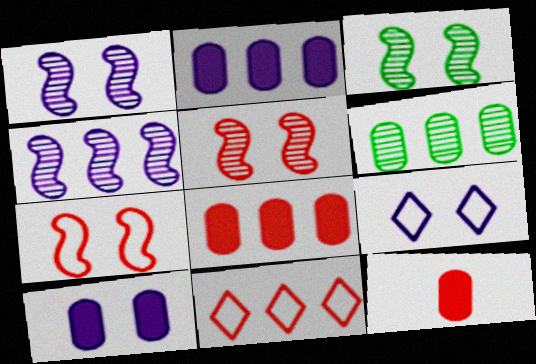[[1, 3, 5], 
[1, 9, 10], 
[5, 11, 12]]